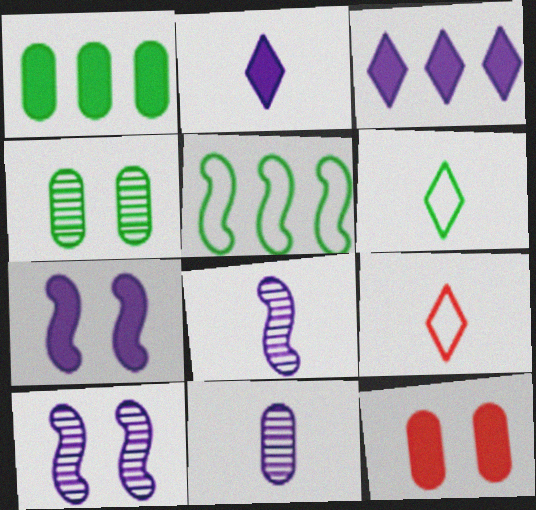[[1, 9, 10]]